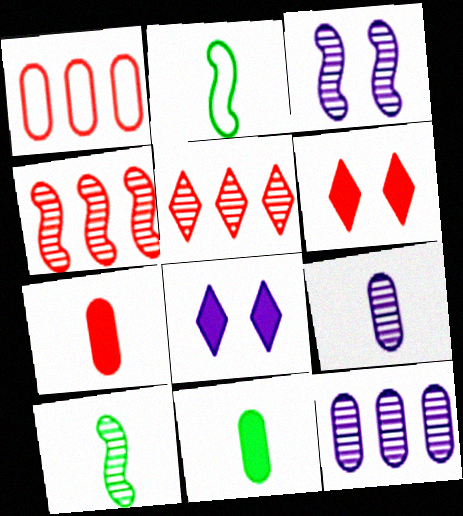[[1, 8, 10], 
[2, 6, 12], 
[3, 4, 10]]